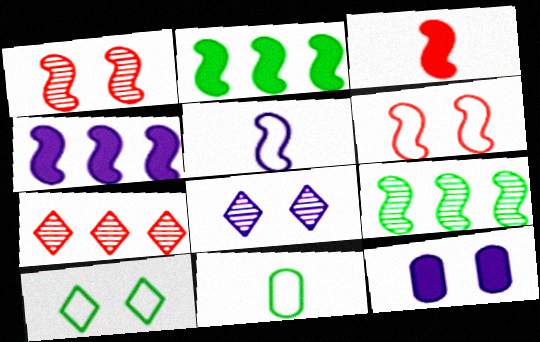[[1, 2, 5], 
[1, 10, 12]]